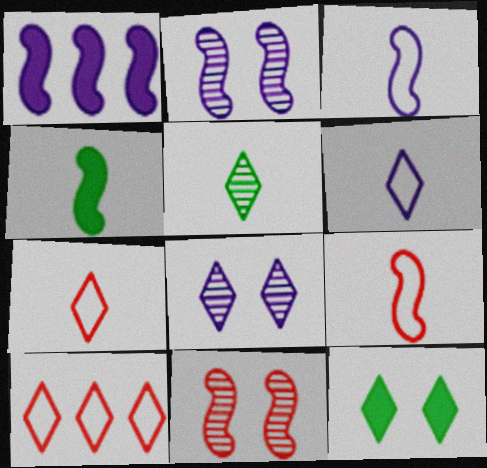[[1, 2, 3]]